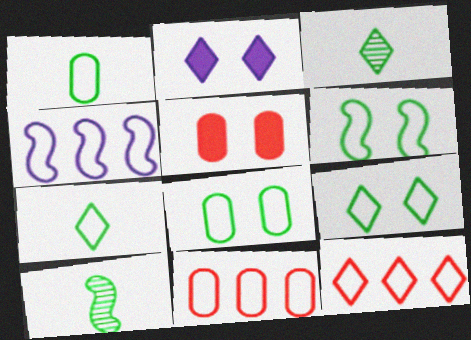[[2, 3, 12], 
[2, 10, 11], 
[3, 4, 5], 
[6, 8, 9]]